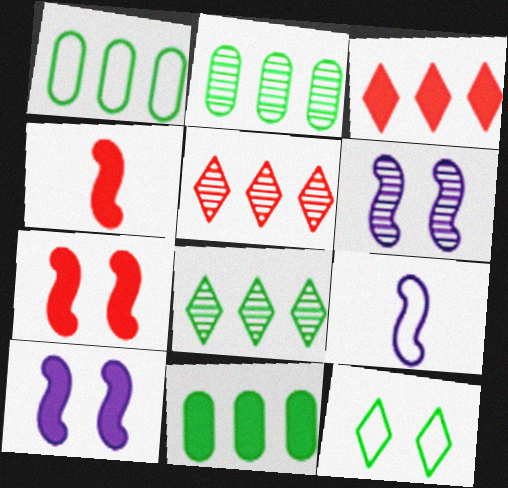[[1, 2, 11]]